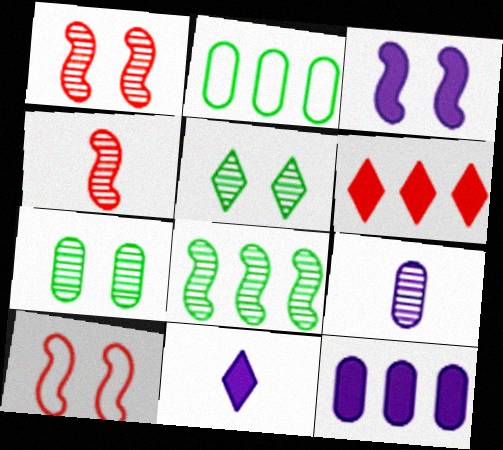[[1, 2, 11], 
[3, 11, 12]]